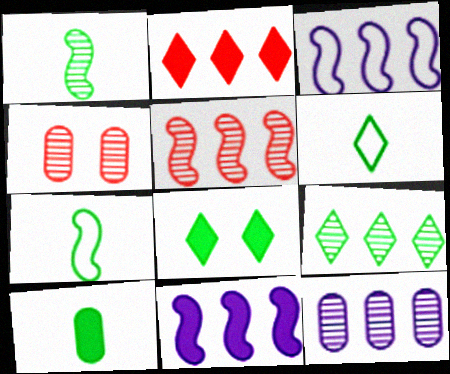[[1, 6, 10], 
[4, 6, 11], 
[5, 9, 12], 
[6, 8, 9]]